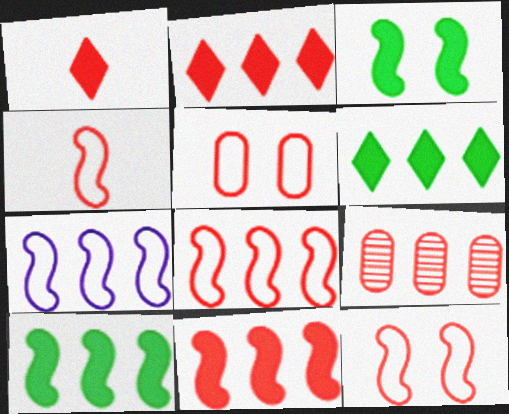[[1, 9, 12], 
[2, 8, 9], 
[4, 8, 12], 
[6, 7, 9]]